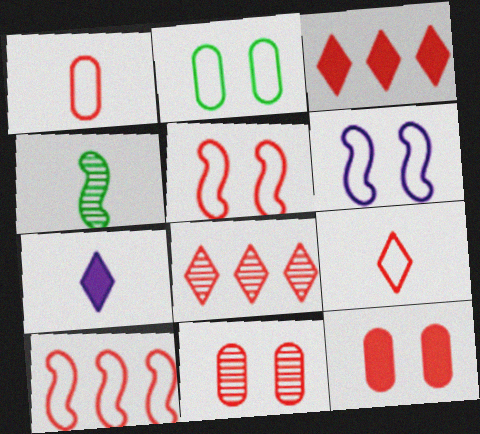[[1, 4, 7]]